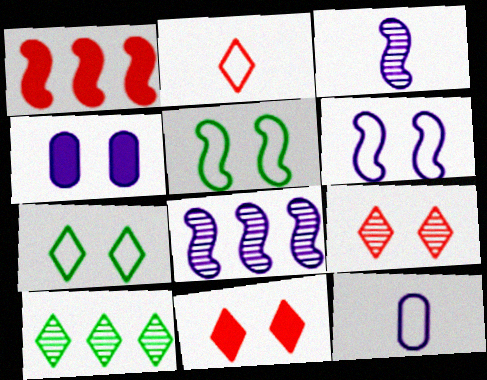[[1, 3, 5], 
[4, 5, 9]]